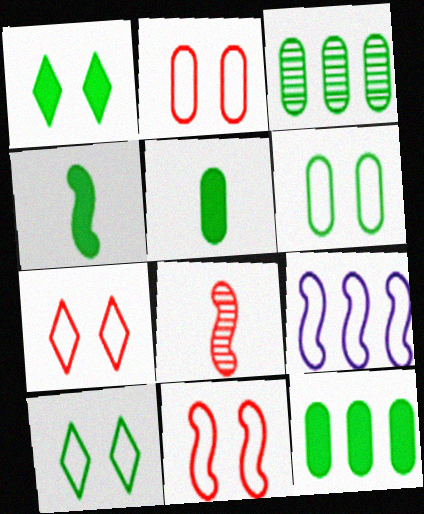[[1, 4, 12], 
[2, 7, 11], 
[3, 4, 10], 
[3, 5, 6]]